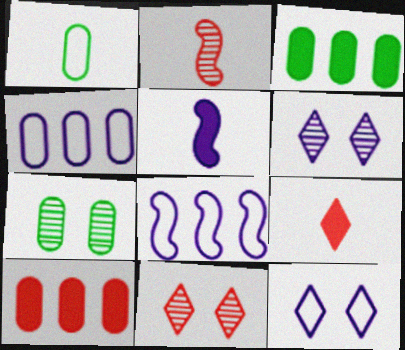[[1, 3, 7], 
[2, 3, 12], 
[4, 5, 6], 
[7, 8, 9]]